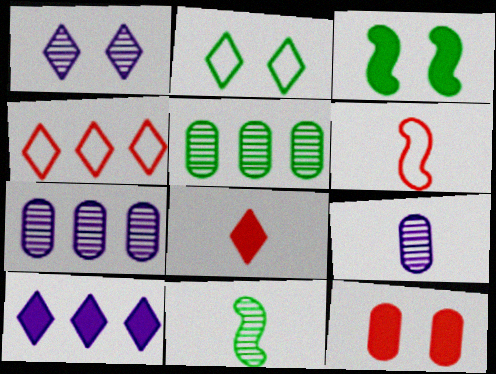[[3, 4, 9]]